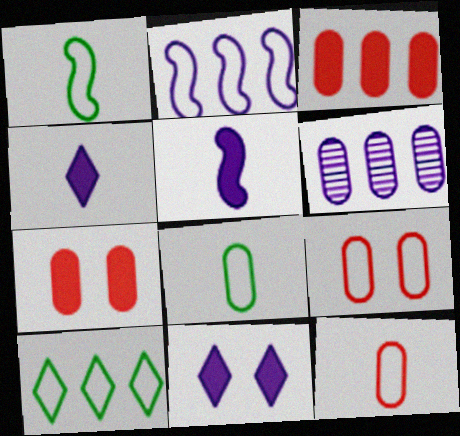[[6, 7, 8]]